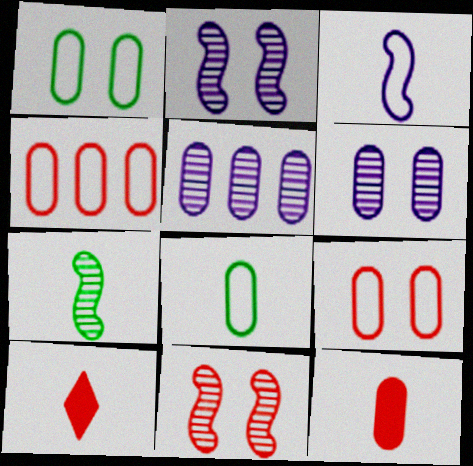[[1, 5, 12], 
[4, 10, 11]]